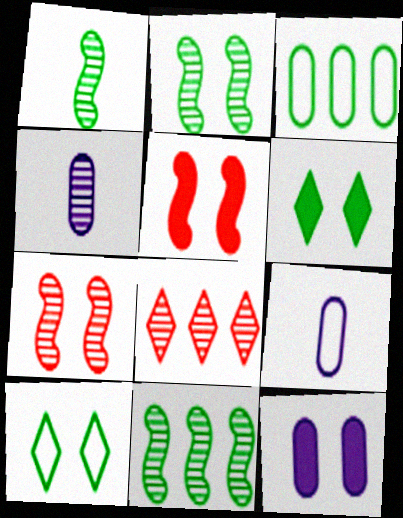[[1, 2, 11], 
[1, 3, 6], 
[2, 4, 8], 
[5, 6, 12], 
[7, 10, 12]]